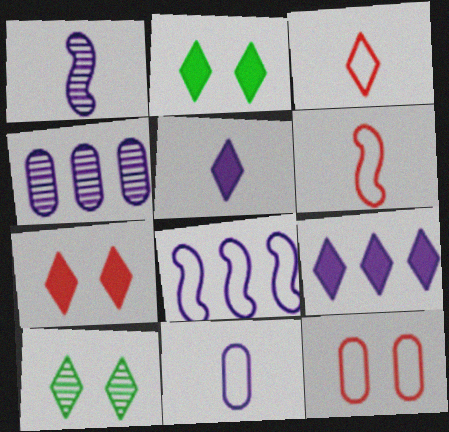[[1, 5, 11], 
[2, 4, 6], 
[3, 9, 10], 
[4, 8, 9]]